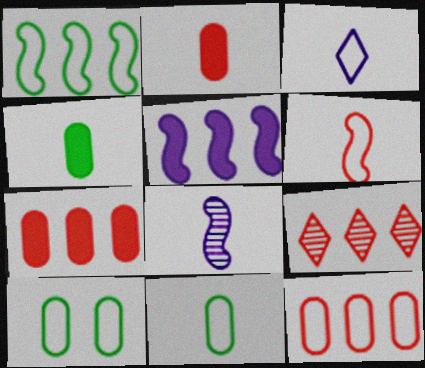[[3, 6, 11]]